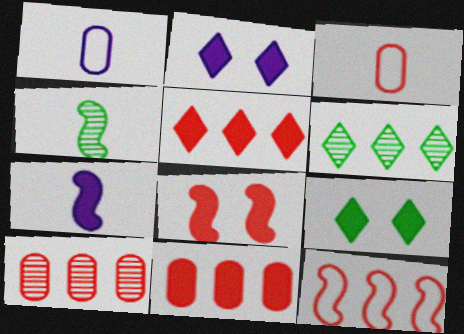[[1, 6, 8], 
[5, 10, 12], 
[7, 9, 11]]